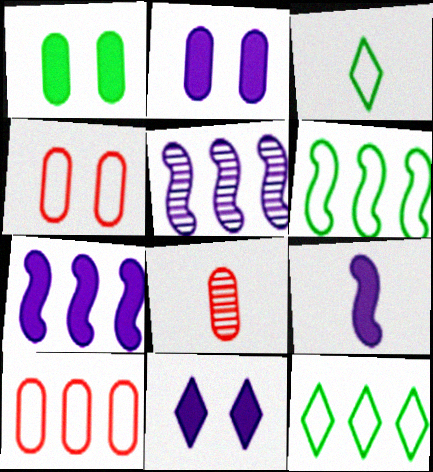[[3, 8, 9], 
[6, 8, 11]]